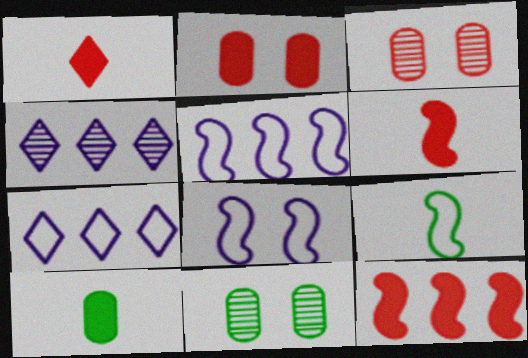[[1, 2, 12], 
[1, 5, 11], 
[2, 4, 9], 
[6, 7, 11]]